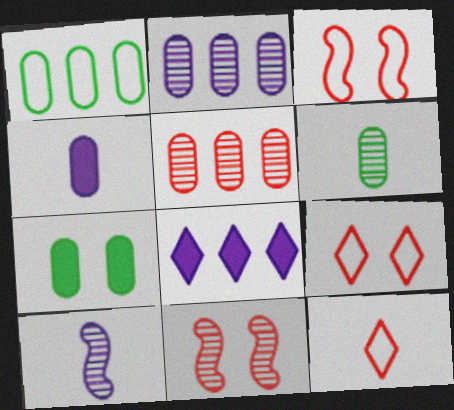[[1, 6, 7], 
[3, 6, 8]]